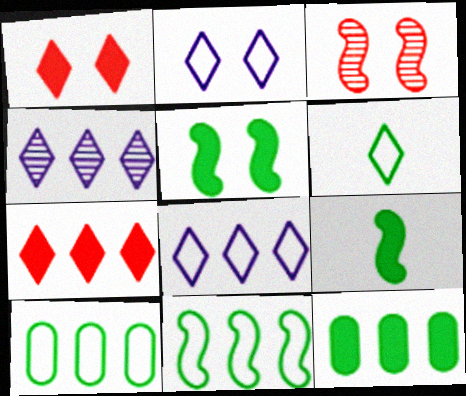[[1, 4, 6]]